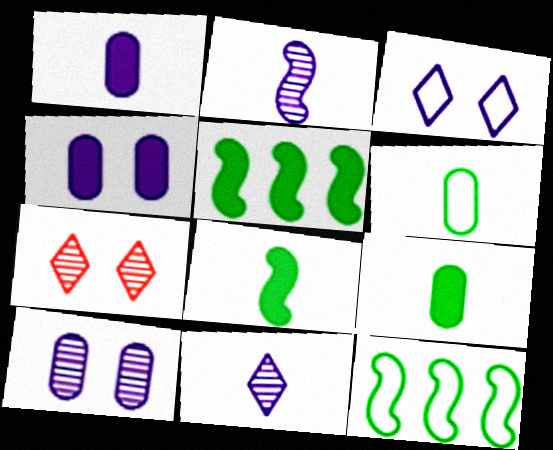[[1, 7, 12]]